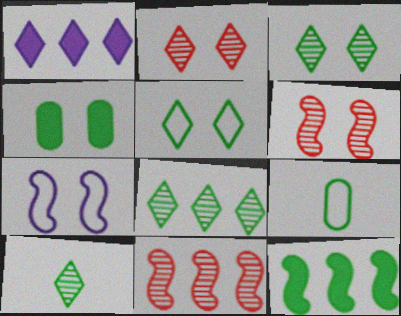[[1, 6, 9], 
[2, 4, 7], 
[3, 8, 10], 
[3, 9, 12]]